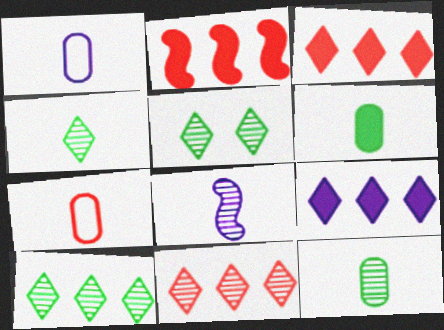[[1, 2, 5], 
[4, 5, 10]]